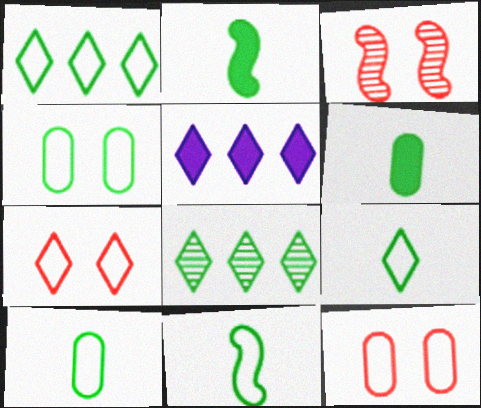[[1, 4, 11], 
[2, 4, 8], 
[3, 5, 10], 
[9, 10, 11]]